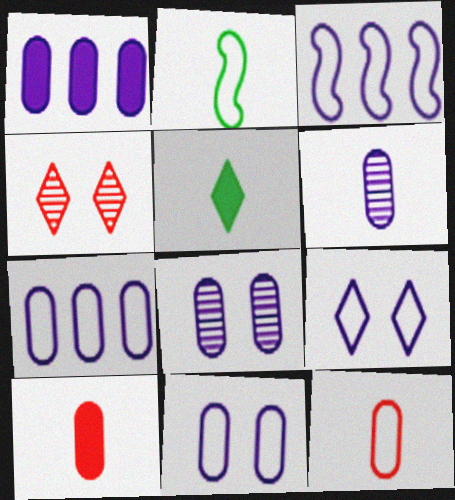[[1, 2, 4], 
[1, 6, 11]]